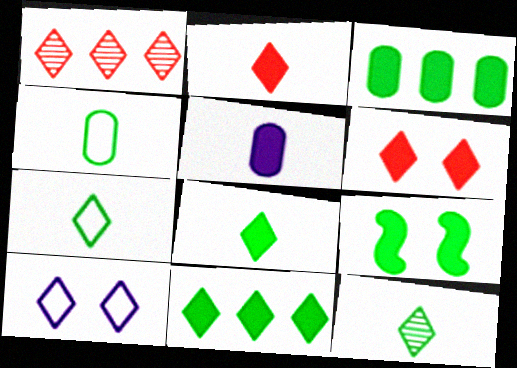[[1, 8, 10], 
[3, 8, 9], 
[7, 8, 12]]